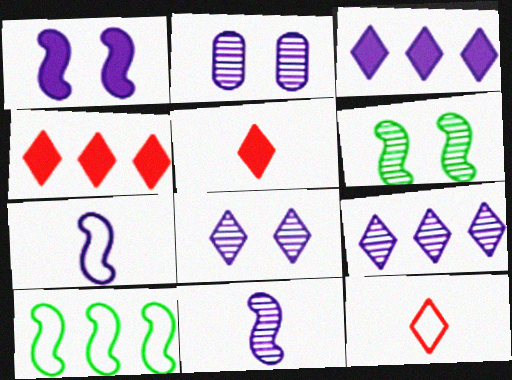[[2, 3, 7], 
[2, 5, 10], 
[2, 9, 11]]